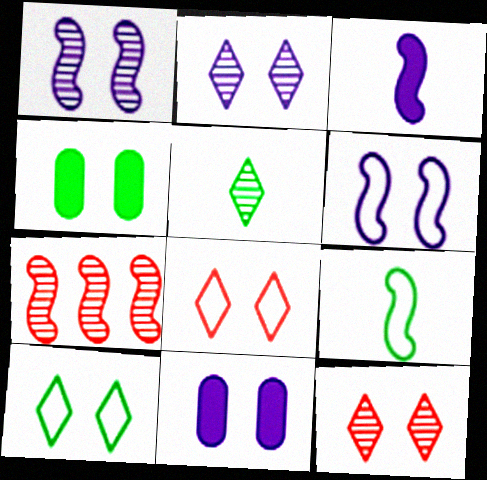[[1, 4, 8], 
[2, 6, 11], 
[4, 6, 12]]